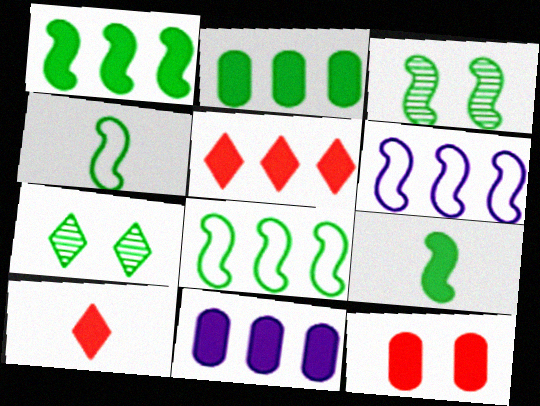[[1, 3, 4], 
[1, 5, 11], 
[2, 4, 7], 
[3, 8, 9]]